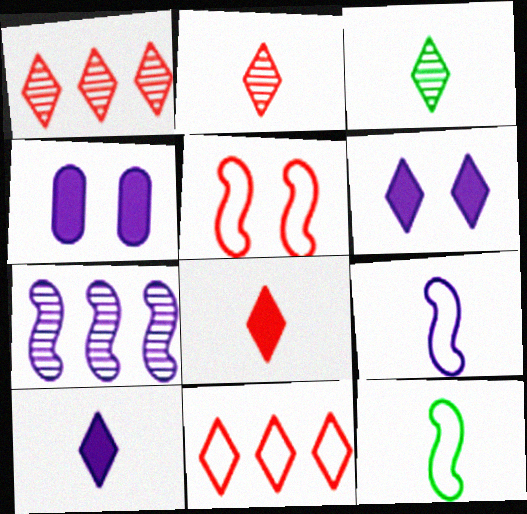[[1, 4, 12], 
[3, 6, 11]]